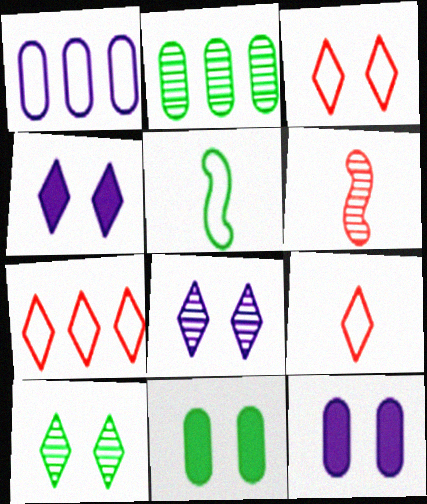[[1, 3, 5], 
[2, 6, 8], 
[3, 4, 10], 
[3, 7, 9]]